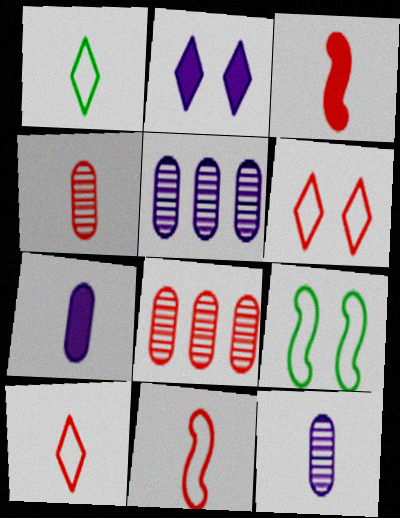[[1, 3, 12], 
[3, 4, 10], 
[3, 6, 8]]